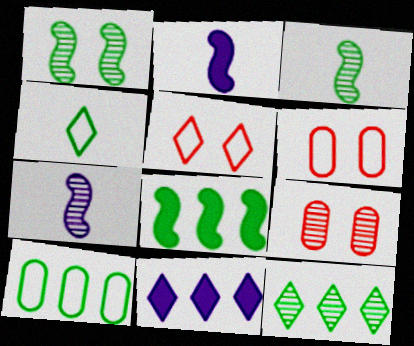[[2, 6, 12], 
[3, 6, 11], 
[7, 9, 12], 
[8, 10, 12]]